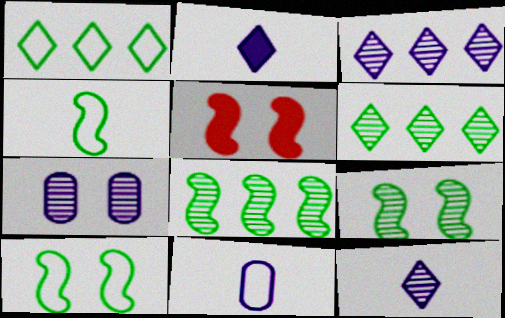[[5, 6, 11]]